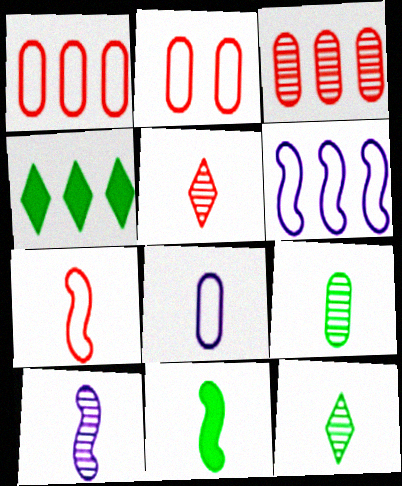[[2, 4, 10], 
[3, 4, 6], 
[5, 8, 11], 
[5, 9, 10], 
[7, 10, 11]]